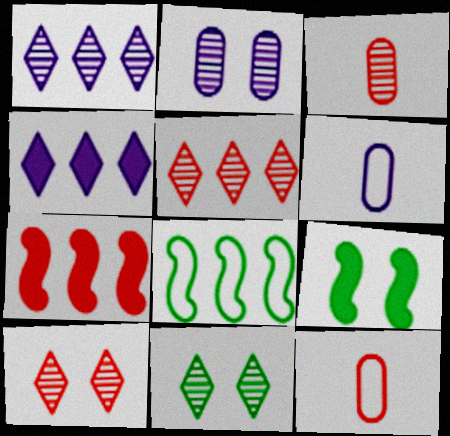[[1, 9, 12], 
[5, 6, 9], 
[6, 7, 11], 
[7, 10, 12]]